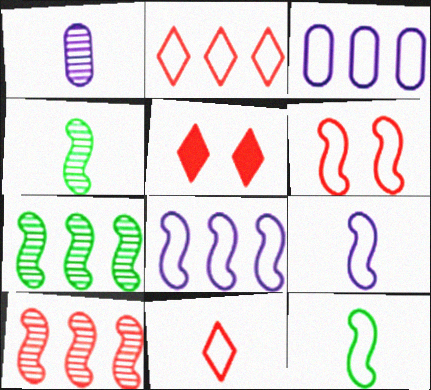[[3, 4, 5], 
[6, 8, 12]]